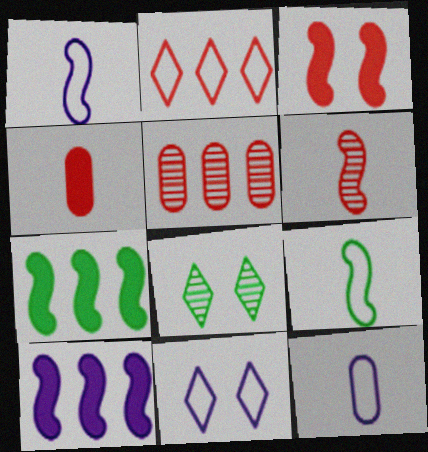[]